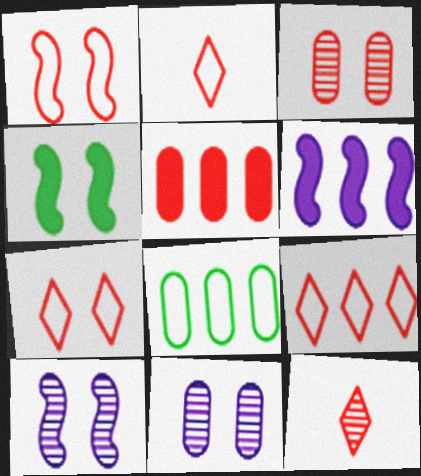[[1, 4, 10], 
[1, 5, 12], 
[2, 7, 9], 
[4, 7, 11]]